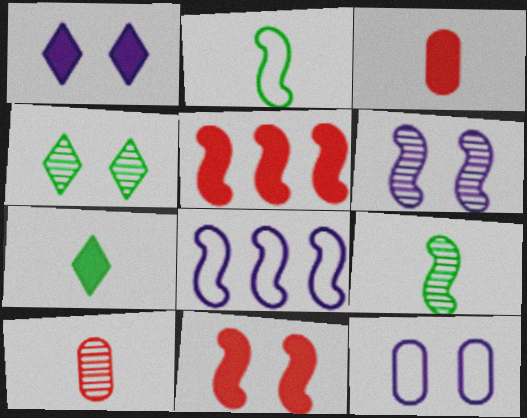[[1, 6, 12], 
[2, 5, 6], 
[3, 4, 8], 
[4, 11, 12], 
[8, 9, 11]]